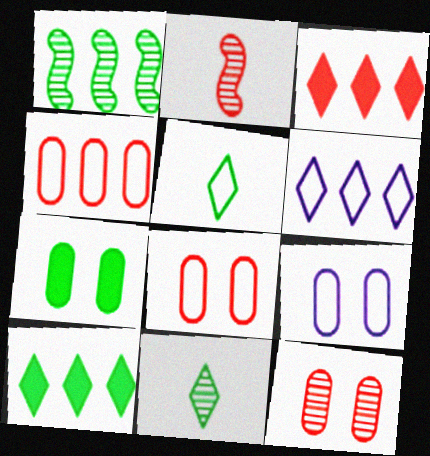[[1, 5, 7], 
[2, 3, 8], 
[2, 6, 7], 
[2, 9, 10], 
[7, 9, 12]]